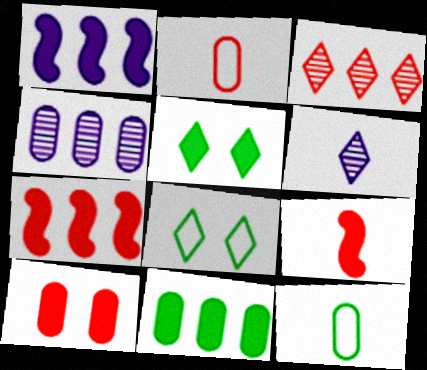[[4, 8, 9], 
[4, 10, 12], 
[6, 9, 12]]